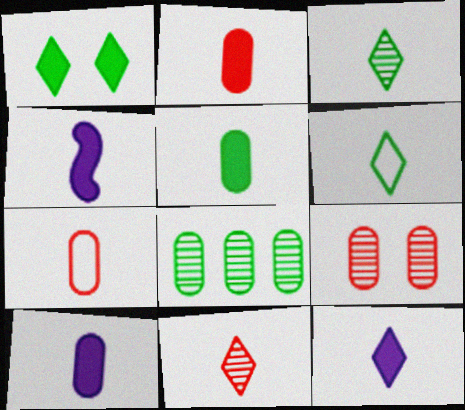[[2, 5, 10], 
[3, 4, 7], 
[4, 10, 12], 
[6, 11, 12]]